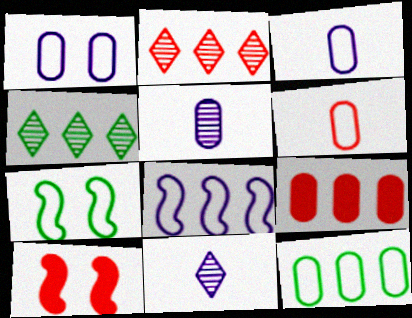[[1, 6, 12], 
[2, 6, 10], 
[3, 4, 10], 
[4, 8, 9], 
[7, 9, 11], 
[10, 11, 12]]